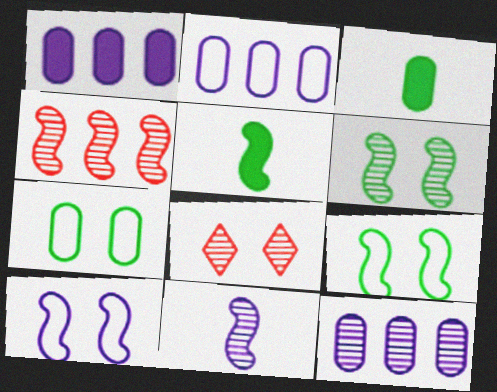[[1, 2, 12], 
[2, 5, 8], 
[4, 5, 10], 
[4, 6, 11]]